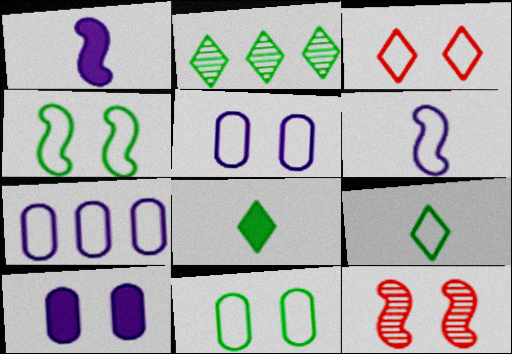[[3, 4, 5], 
[7, 8, 12]]